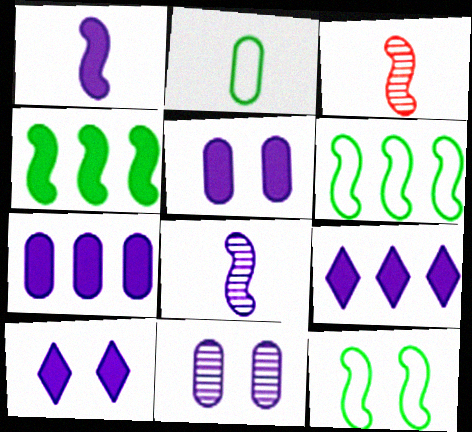[[1, 5, 9], 
[1, 7, 10]]